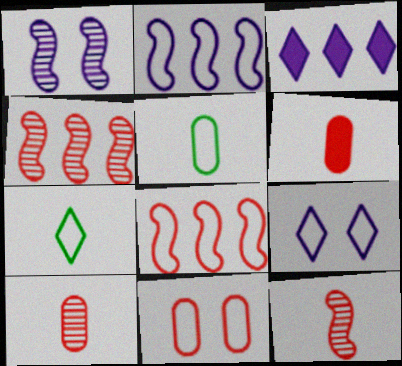[[2, 7, 11], 
[5, 8, 9]]